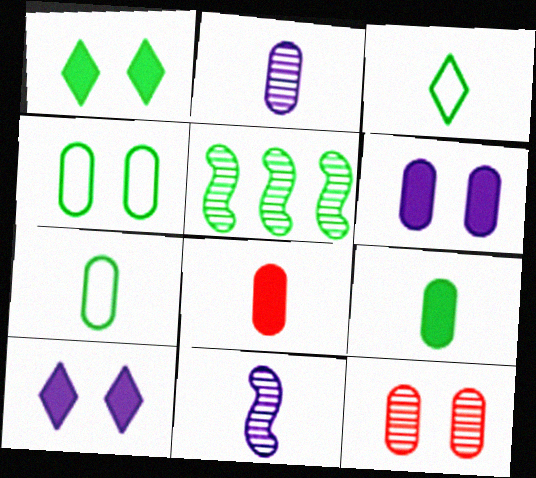[[1, 5, 7], 
[2, 7, 8], 
[3, 8, 11], 
[4, 6, 12]]